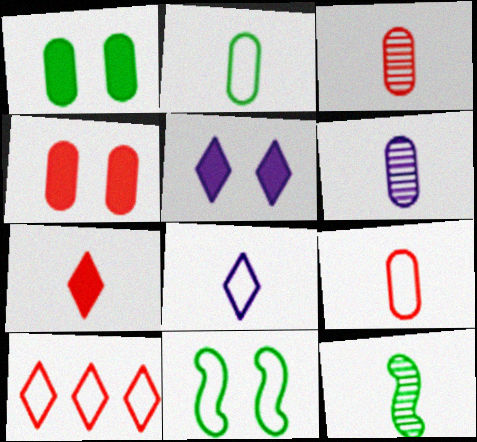[]